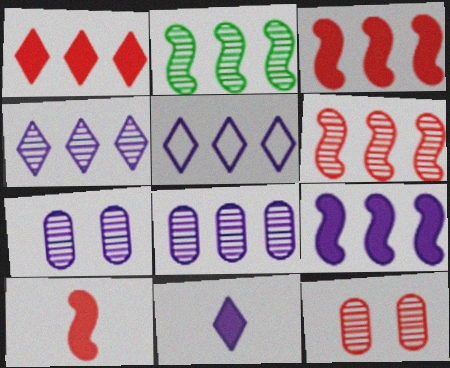[[5, 8, 9]]